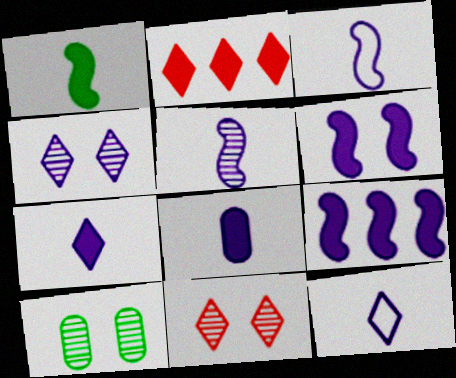[[2, 3, 10], 
[5, 8, 12]]